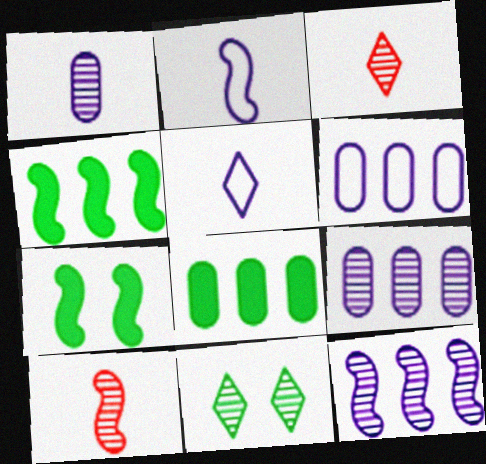[[3, 6, 7], 
[9, 10, 11]]